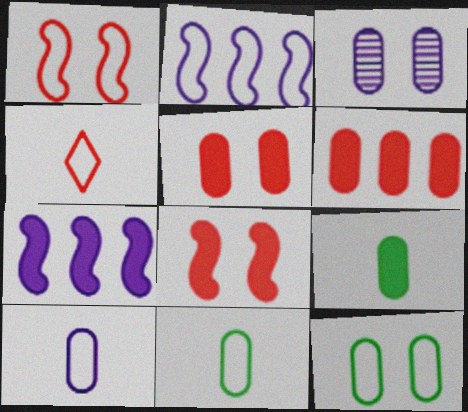[[2, 4, 12], 
[3, 5, 12], 
[3, 6, 11]]